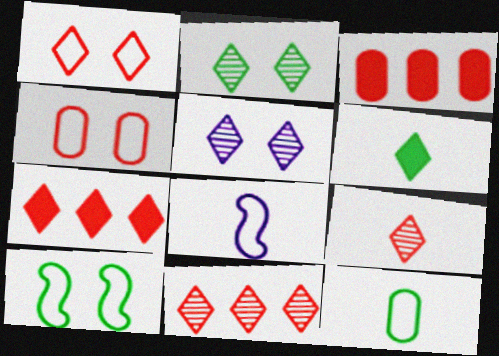[[1, 7, 9], 
[2, 3, 8]]